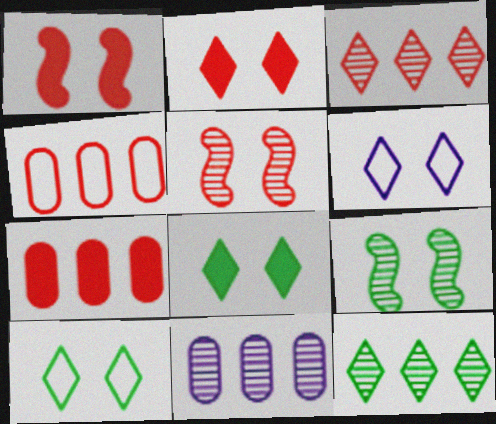[]